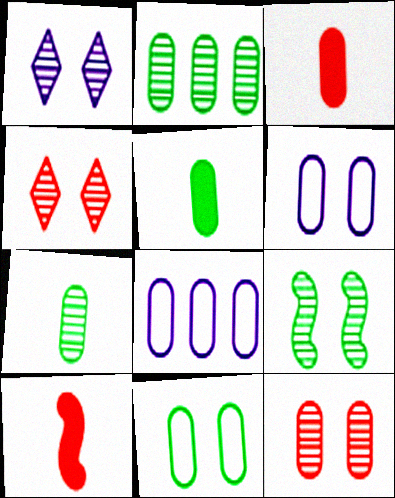[[1, 9, 12], 
[2, 3, 6], 
[2, 5, 11], 
[5, 8, 12]]